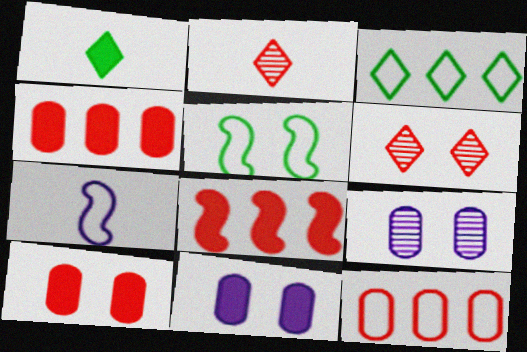[[1, 8, 11], 
[5, 6, 11]]